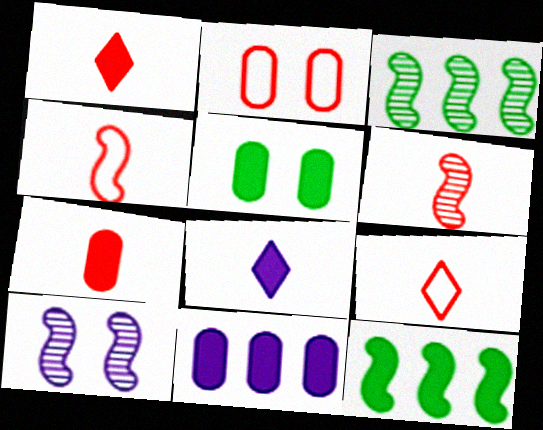[[2, 3, 8], 
[3, 6, 10], 
[4, 10, 12], 
[5, 7, 11], 
[6, 7, 9]]